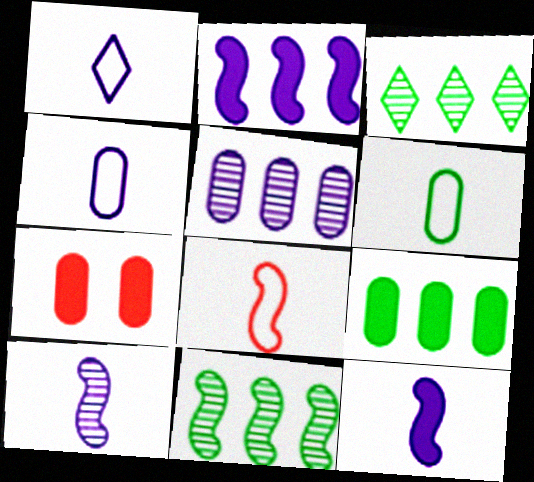[[1, 6, 8], 
[1, 7, 11], 
[5, 6, 7]]